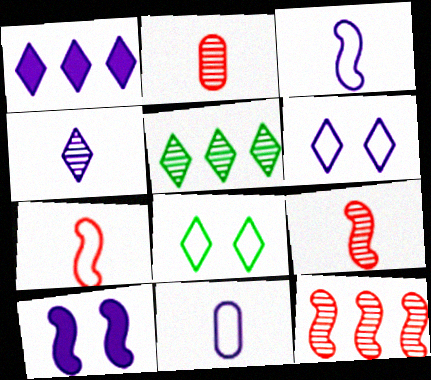[[1, 4, 6]]